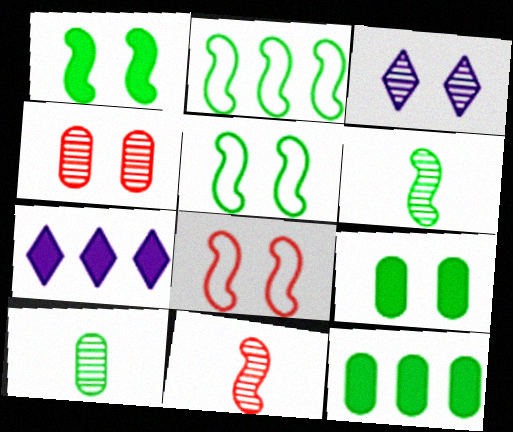[[1, 2, 6], 
[3, 8, 9], 
[7, 8, 10]]